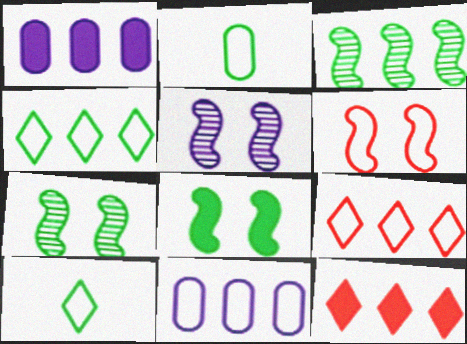[[1, 3, 9], 
[2, 5, 12], 
[3, 11, 12], 
[5, 6, 8], 
[6, 10, 11]]